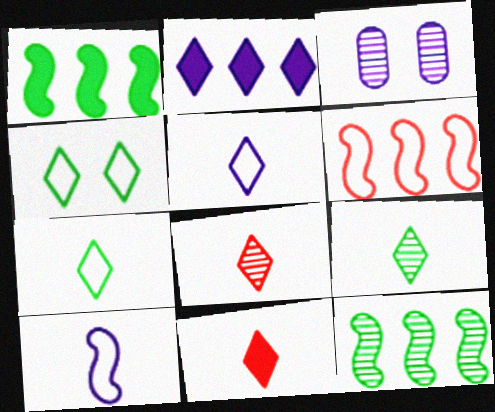[[2, 3, 10], 
[2, 4, 8], 
[3, 8, 12], 
[5, 9, 11]]